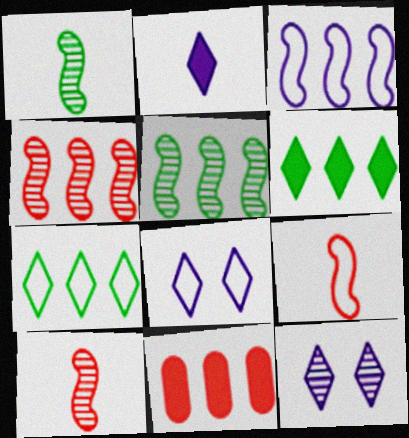[[1, 8, 11]]